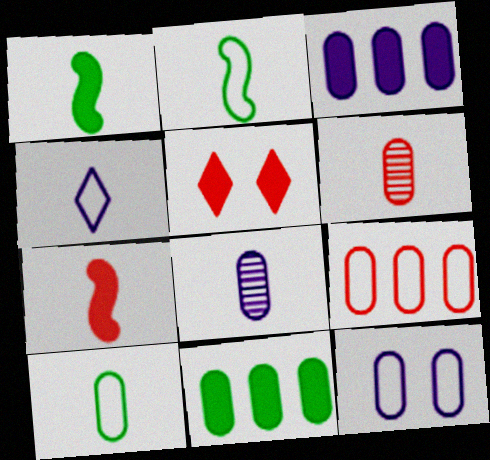[[1, 3, 5], 
[1, 4, 6], 
[3, 8, 12], 
[6, 11, 12], 
[9, 10, 12]]